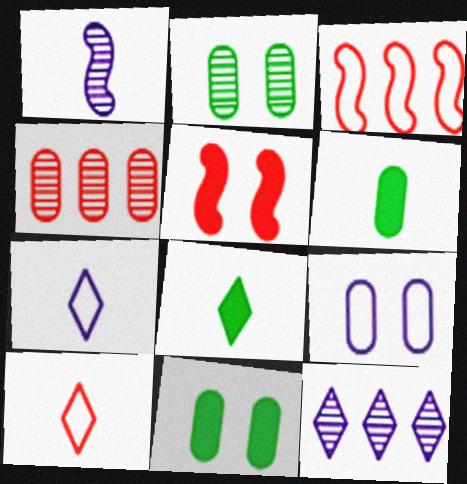[[1, 6, 10], 
[4, 5, 10], 
[4, 6, 9]]